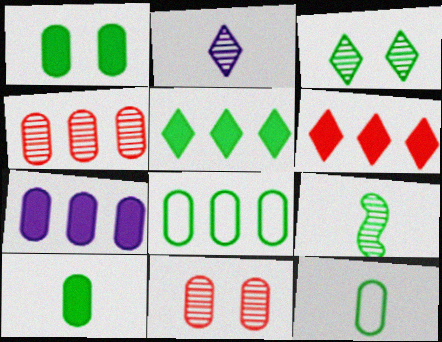[[4, 7, 8], 
[7, 11, 12]]